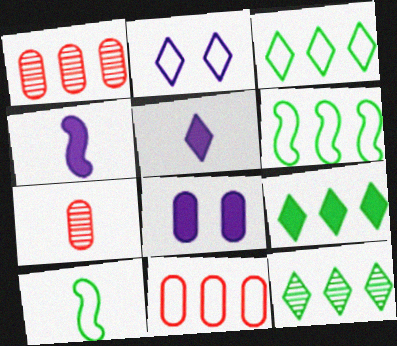[[2, 10, 11], 
[3, 9, 12], 
[5, 7, 10]]